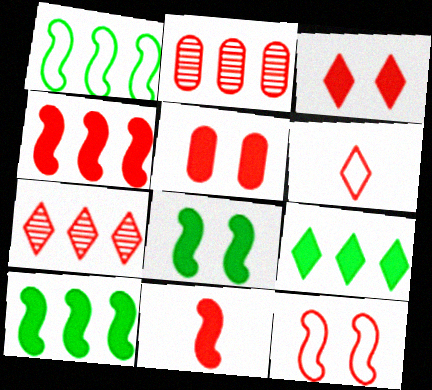[[3, 6, 7]]